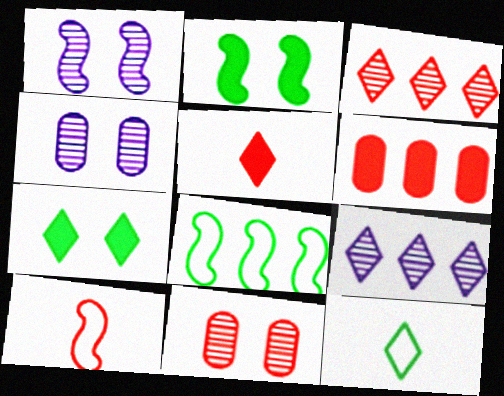[[1, 6, 12], 
[4, 5, 8], 
[6, 8, 9]]